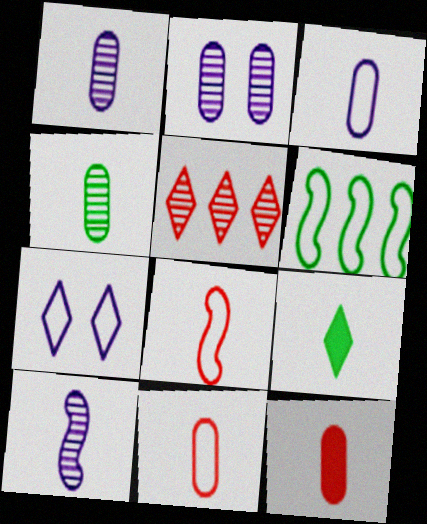[[1, 8, 9], 
[3, 4, 12], 
[5, 7, 9], 
[6, 7, 11], 
[9, 10, 11]]